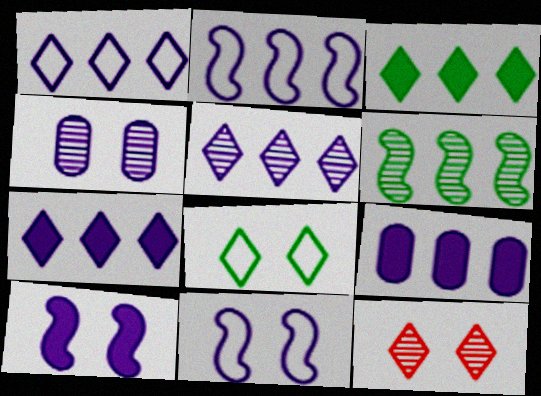[[1, 5, 7], 
[2, 5, 9]]